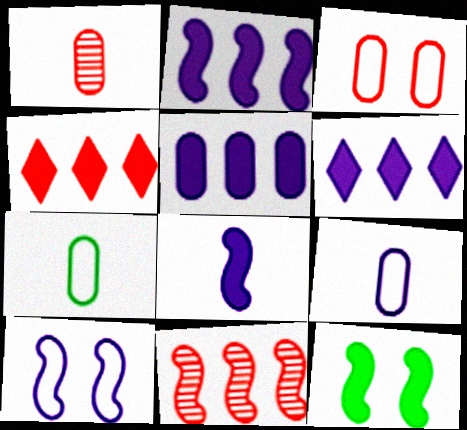[[2, 5, 6]]